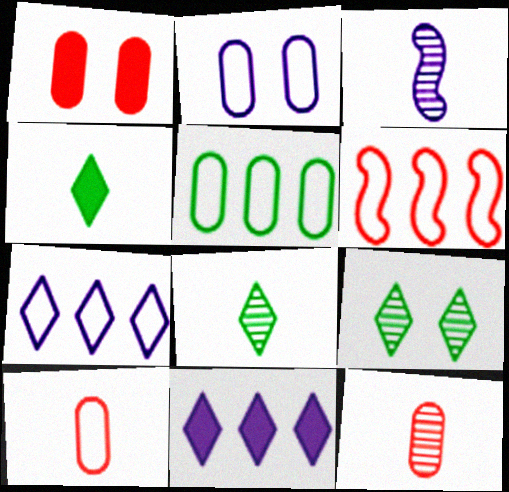[[2, 3, 11], 
[2, 5, 10], 
[3, 4, 10], 
[3, 8, 12], 
[5, 6, 7]]